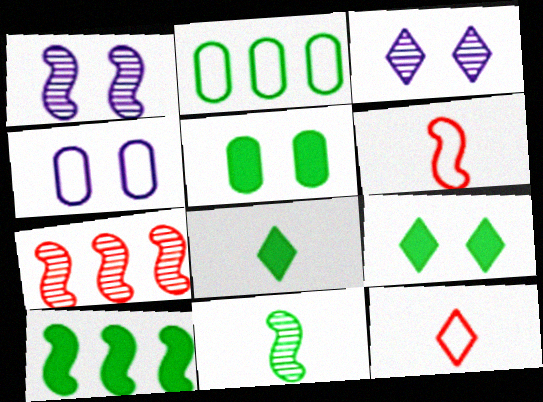[[1, 6, 10], 
[1, 7, 11], 
[2, 9, 11], 
[4, 7, 8], 
[5, 8, 10]]